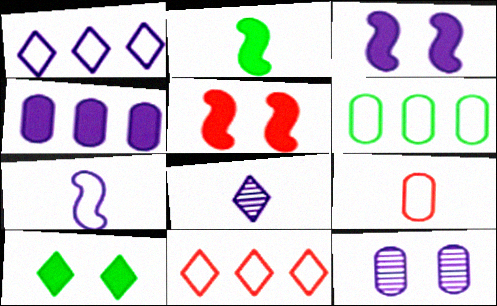[[2, 8, 9], 
[2, 11, 12], 
[5, 6, 8], 
[8, 10, 11]]